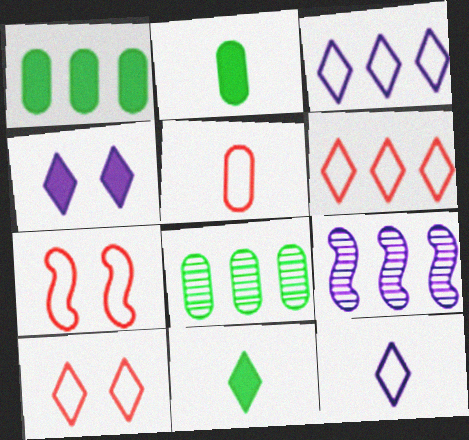[[1, 6, 9], 
[2, 9, 10], 
[5, 6, 7]]